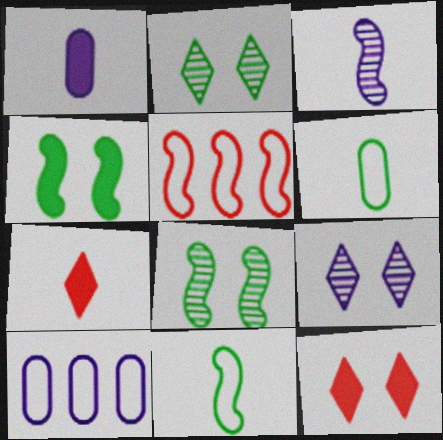[[1, 2, 5], 
[3, 4, 5], 
[3, 6, 7], 
[7, 8, 10]]